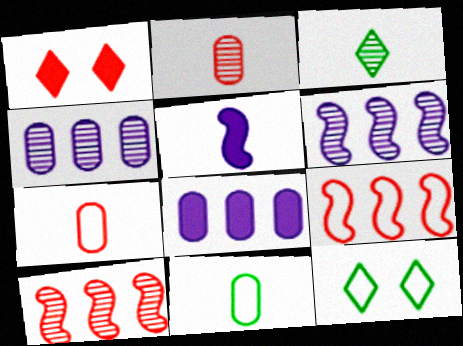[[1, 2, 9], 
[1, 6, 11], 
[1, 7, 10], 
[3, 5, 7]]